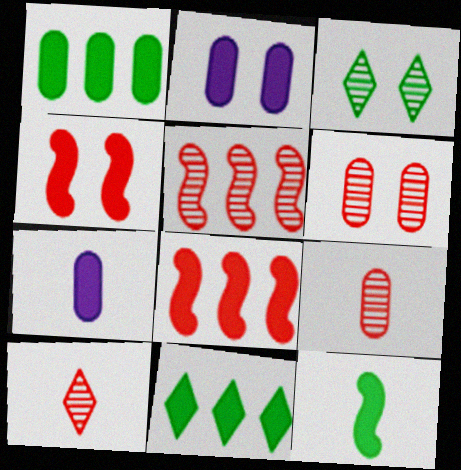[[4, 7, 11], 
[5, 6, 10]]